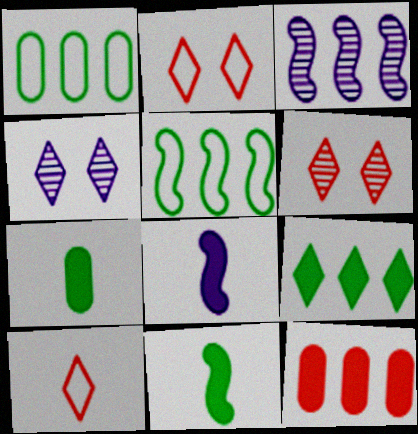[[1, 6, 8], 
[2, 3, 7], 
[4, 9, 10]]